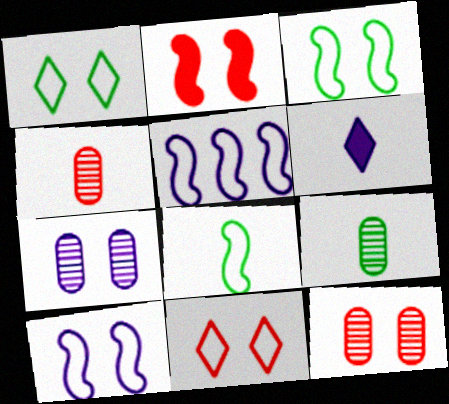[[1, 2, 7], 
[2, 11, 12], 
[4, 6, 8], 
[5, 6, 7]]